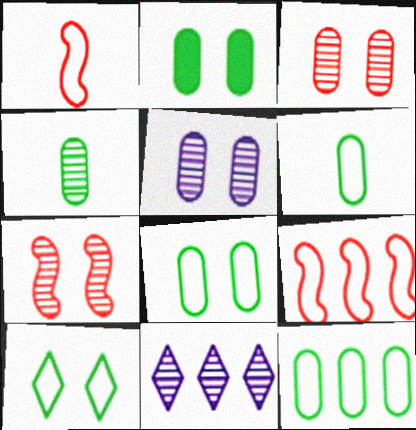[[1, 2, 11], 
[2, 4, 12], 
[4, 7, 11], 
[6, 8, 12]]